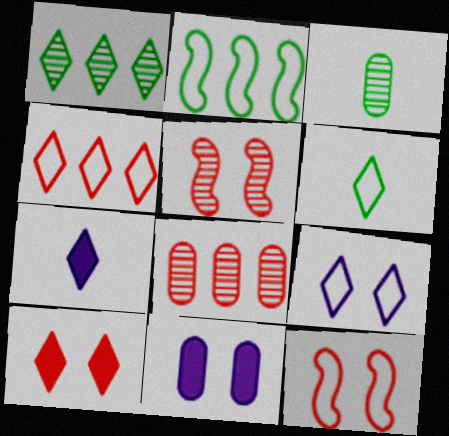[[4, 6, 9]]